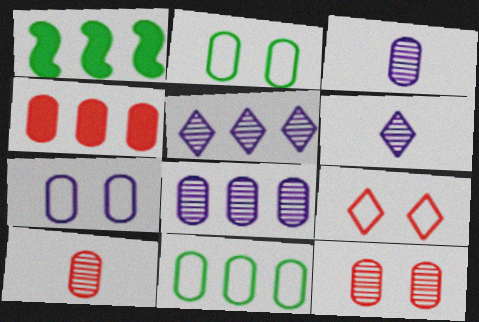[[1, 3, 9], 
[2, 3, 4], 
[4, 8, 11]]